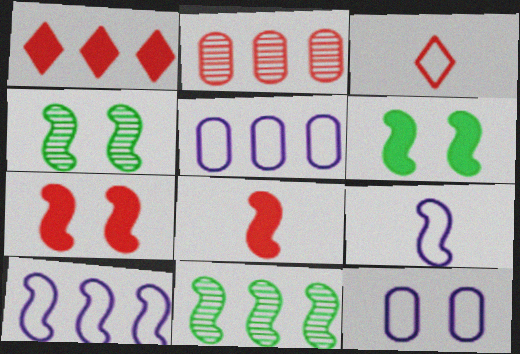[[1, 5, 11], 
[2, 3, 7], 
[4, 8, 10], 
[7, 9, 11]]